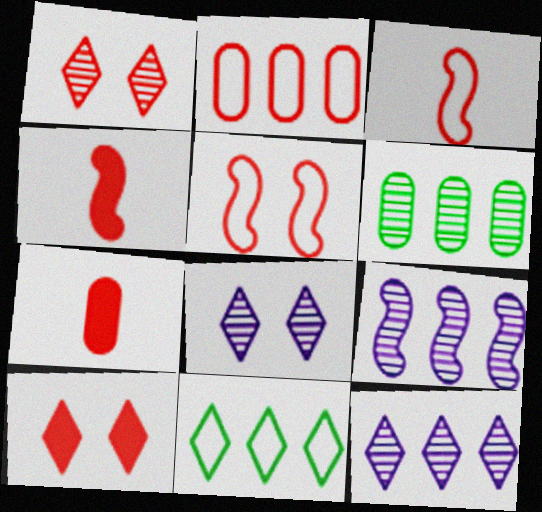[[1, 2, 4]]